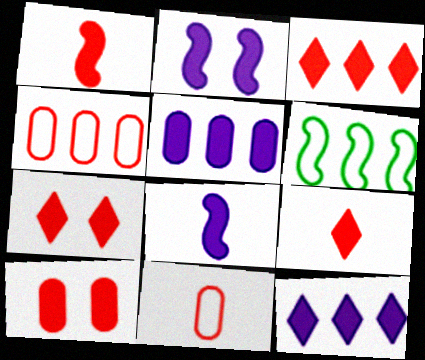[[1, 3, 10], 
[3, 7, 9]]